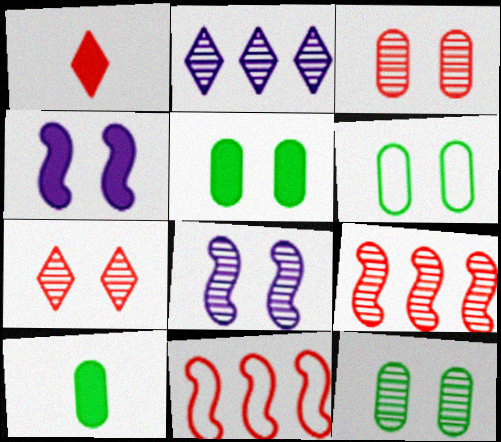[[1, 3, 11], 
[4, 6, 7], 
[5, 6, 12], 
[7, 8, 12]]